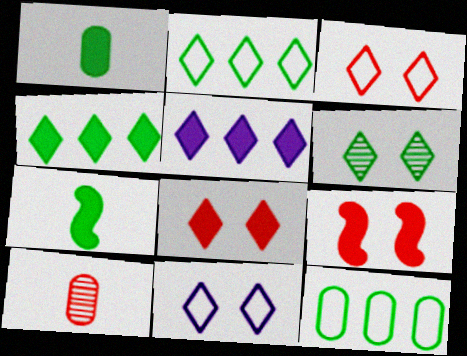[[1, 5, 9], 
[6, 7, 12], 
[6, 8, 11]]